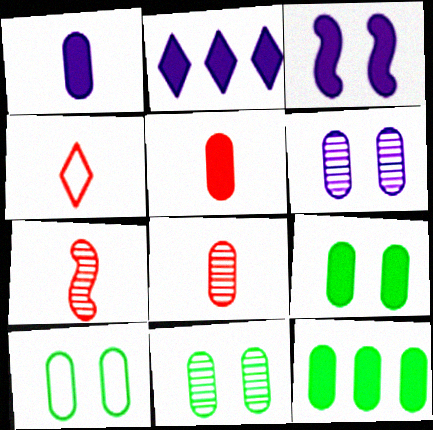[[1, 2, 3], 
[2, 7, 10], 
[4, 5, 7], 
[9, 10, 11]]